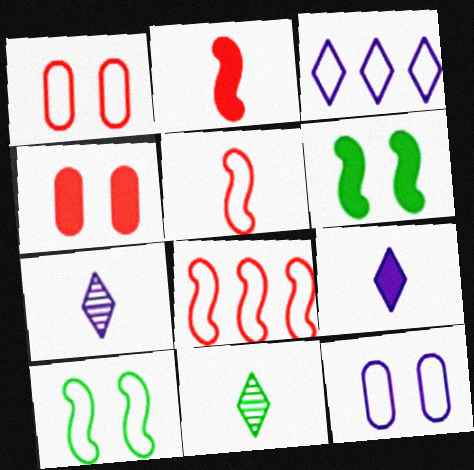[]